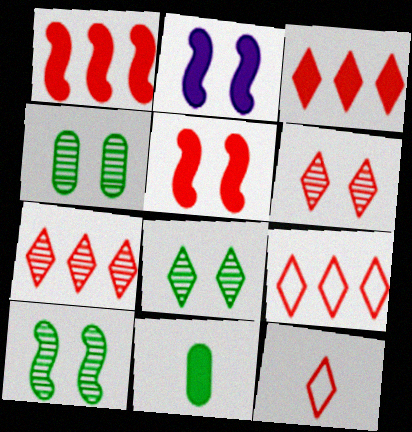[[2, 3, 11], 
[3, 6, 12], 
[3, 7, 9], 
[4, 8, 10]]